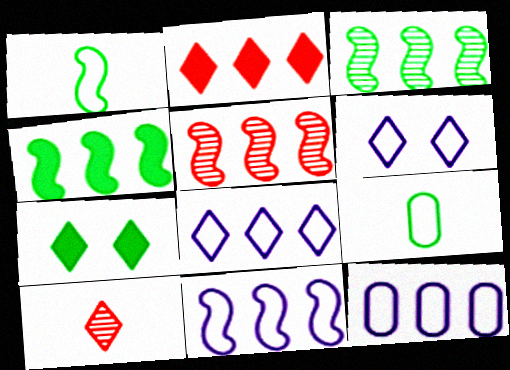[[2, 3, 12], 
[3, 7, 9], 
[4, 5, 11], 
[7, 8, 10], 
[8, 11, 12]]